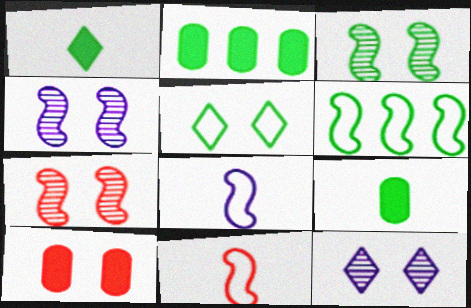[[2, 11, 12], 
[3, 4, 7], 
[4, 5, 10]]